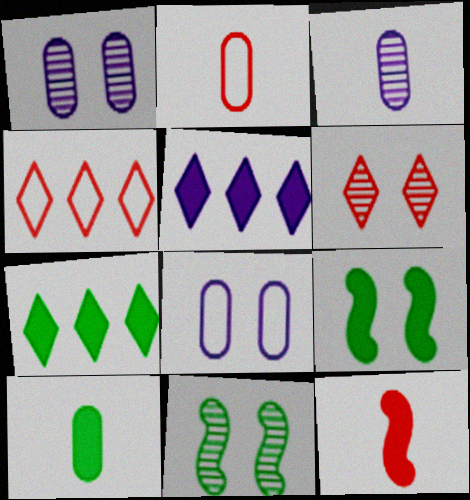[[1, 6, 11], 
[2, 3, 10], 
[2, 5, 11], 
[3, 4, 9], 
[6, 8, 9], 
[7, 9, 10]]